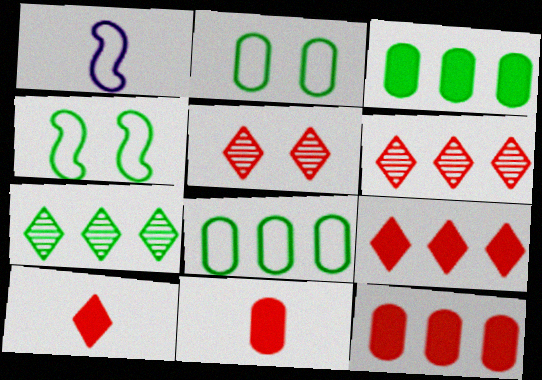[[1, 3, 5]]